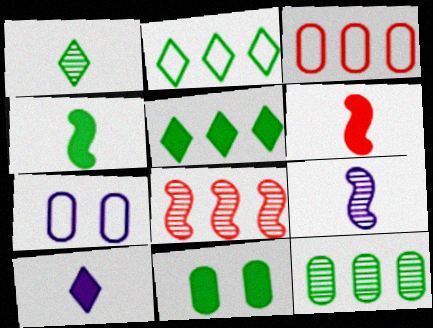[[4, 5, 11]]